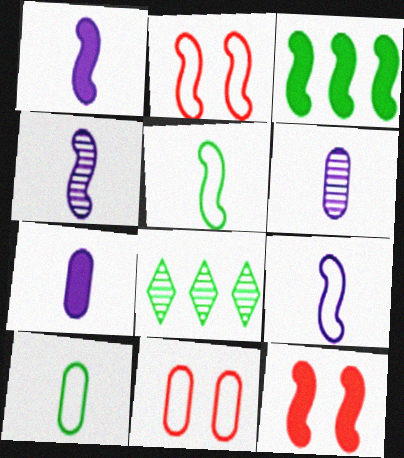[[1, 3, 12], 
[1, 4, 9], 
[1, 8, 11], 
[2, 3, 4], 
[2, 7, 8]]